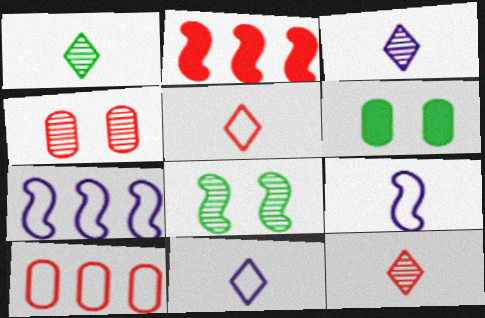[[1, 3, 12], 
[2, 4, 5], 
[2, 8, 9], 
[6, 7, 12]]